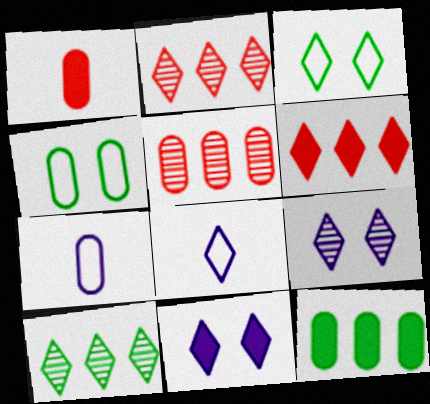[]